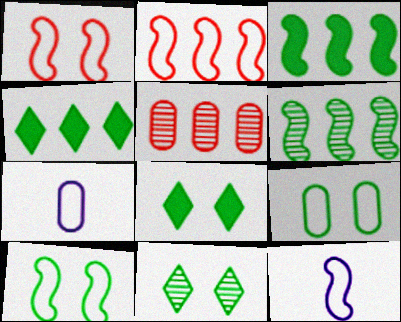[[2, 10, 12], 
[5, 8, 12]]